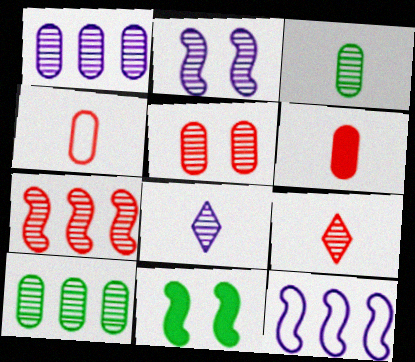[[1, 2, 8], 
[1, 3, 5], 
[2, 9, 10], 
[5, 7, 9]]